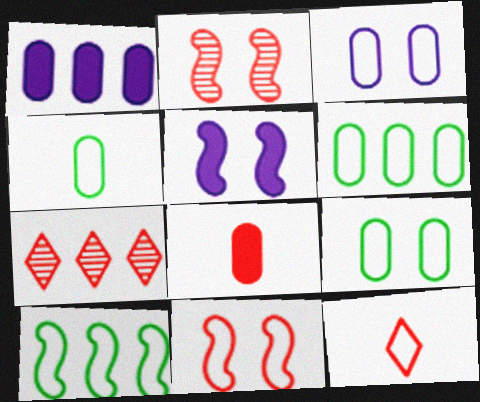[[1, 7, 10], 
[3, 10, 12], 
[4, 5, 7], 
[4, 6, 9], 
[7, 8, 11]]